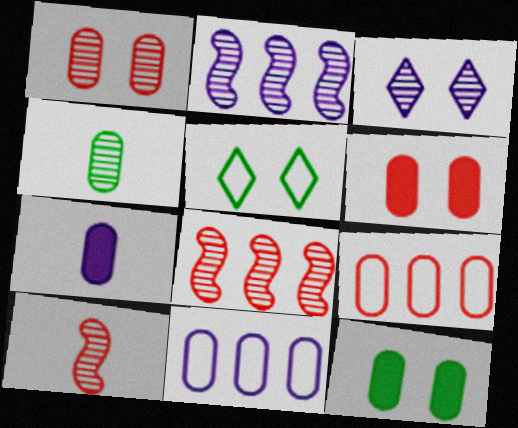[[3, 4, 8], 
[4, 6, 11], 
[5, 7, 8]]